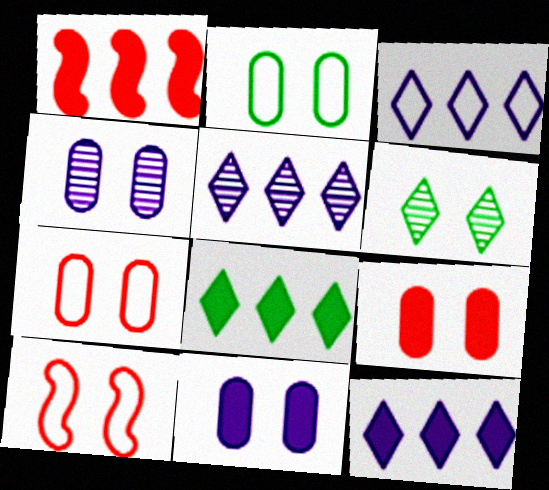[[2, 4, 9], 
[3, 5, 12], 
[6, 10, 11]]